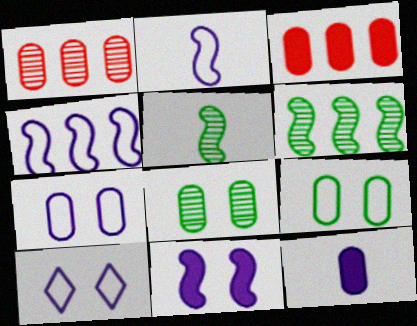[[1, 9, 12], 
[3, 5, 10]]